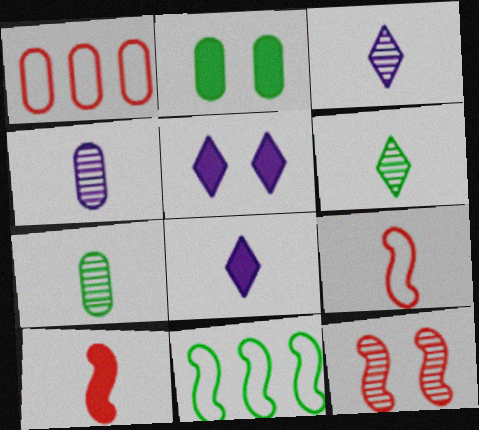[[1, 2, 4], 
[2, 6, 11], 
[7, 8, 9]]